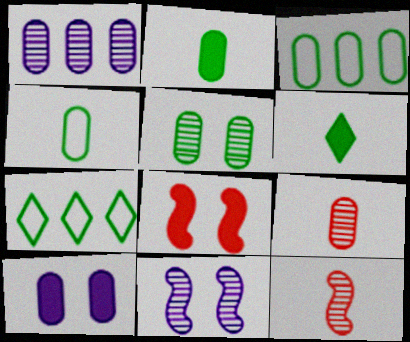[[1, 5, 9], 
[2, 3, 5], 
[3, 9, 10], 
[7, 10, 12]]